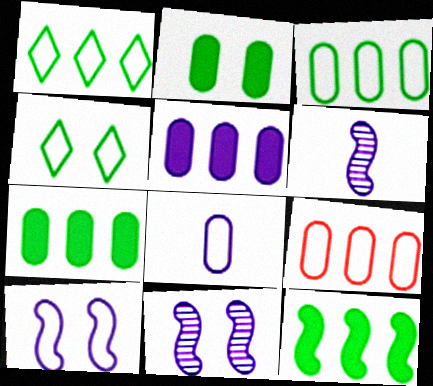[]